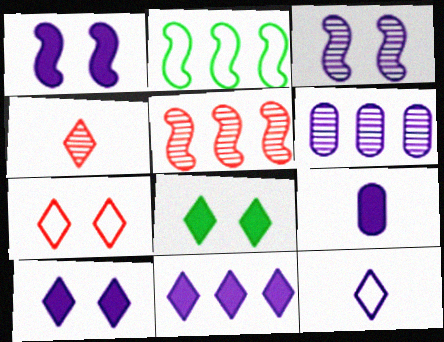[[1, 6, 12], 
[1, 9, 11]]